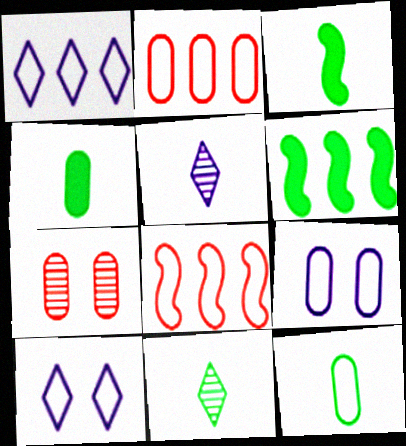[[1, 3, 7], 
[2, 9, 12], 
[3, 11, 12], 
[8, 10, 12]]